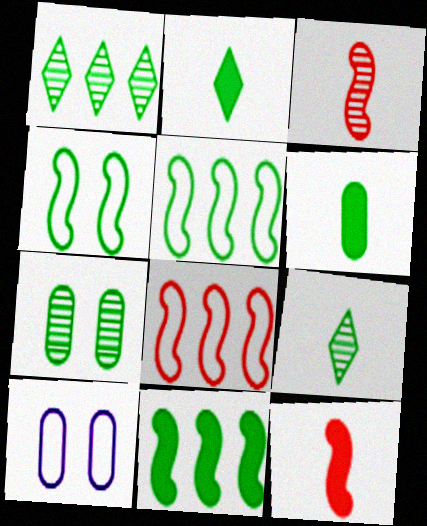[[1, 4, 6], 
[1, 10, 12], 
[2, 5, 7]]